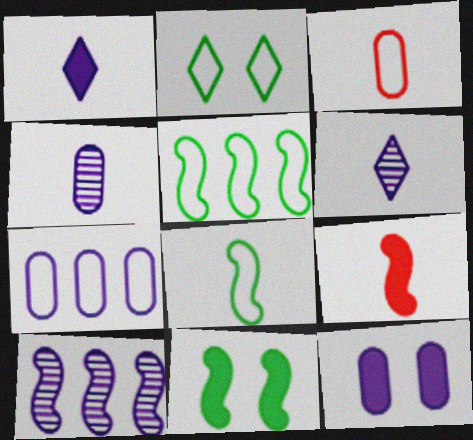[[4, 7, 12]]